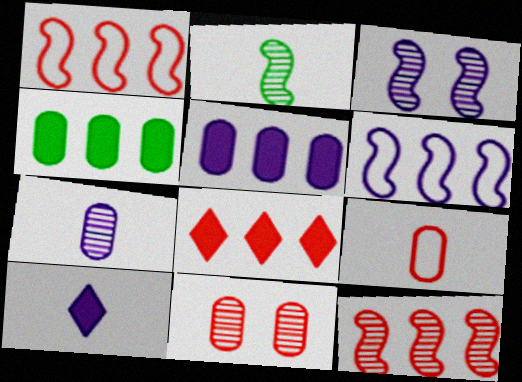[[2, 3, 12], 
[2, 9, 10]]